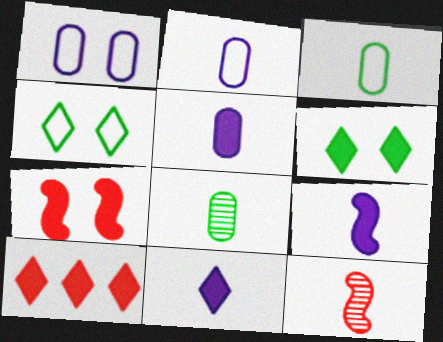[[3, 11, 12], 
[5, 9, 11], 
[6, 10, 11]]